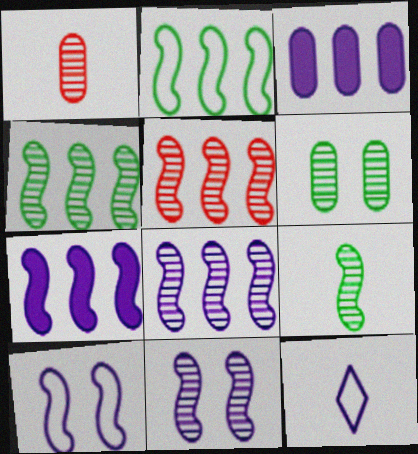[[2, 5, 7], 
[3, 11, 12], 
[4, 5, 8], 
[5, 9, 11]]